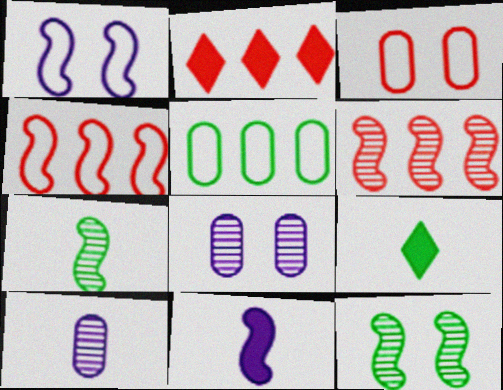[[4, 8, 9], 
[4, 11, 12], 
[5, 9, 12]]